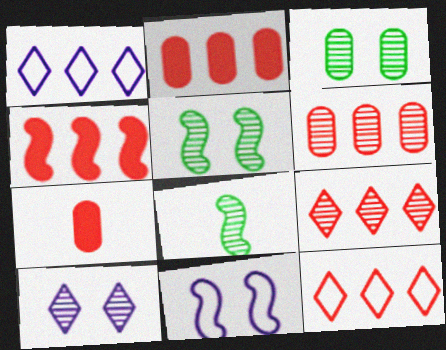[[1, 5, 7], 
[4, 6, 12], 
[4, 8, 11], 
[6, 8, 10]]